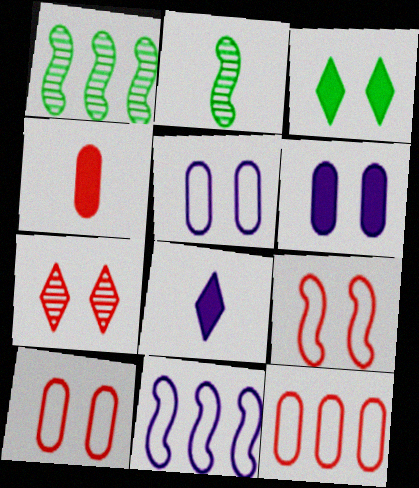[[1, 8, 10]]